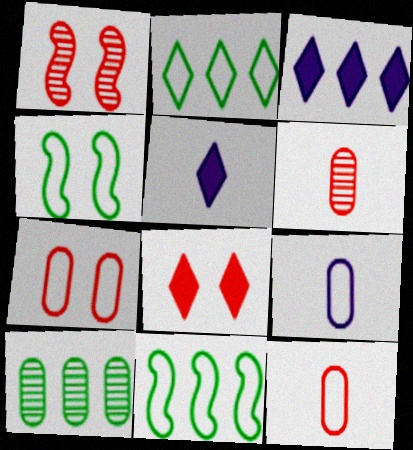[[1, 7, 8], 
[3, 4, 6]]